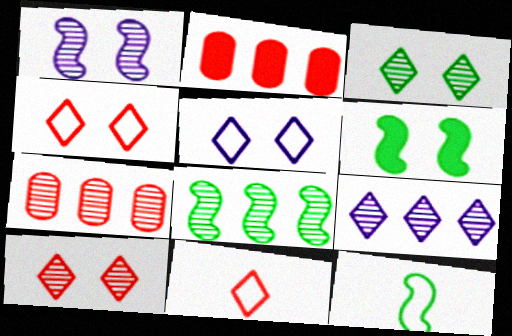[[6, 8, 12], 
[7, 8, 9]]